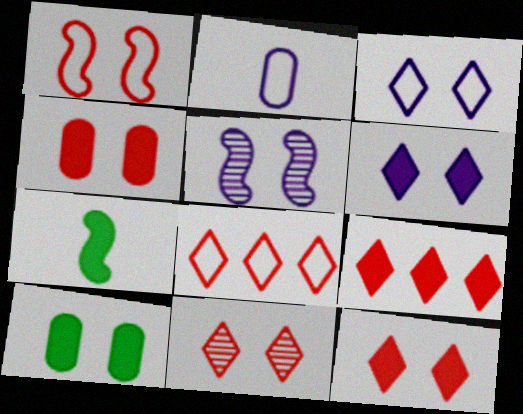[[1, 4, 11]]